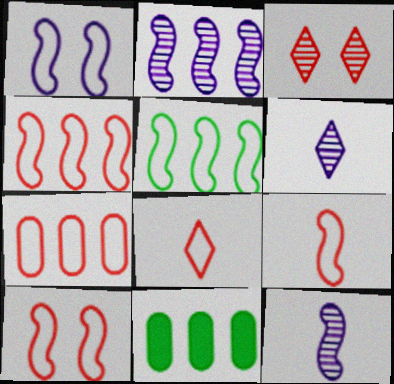[[1, 5, 9], 
[4, 9, 10], 
[6, 10, 11], 
[7, 8, 10]]